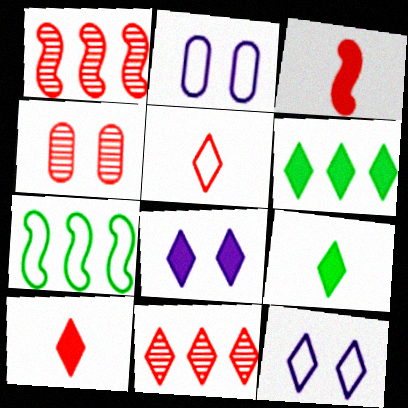[[1, 2, 9], 
[2, 5, 7], 
[6, 8, 10], 
[9, 11, 12]]